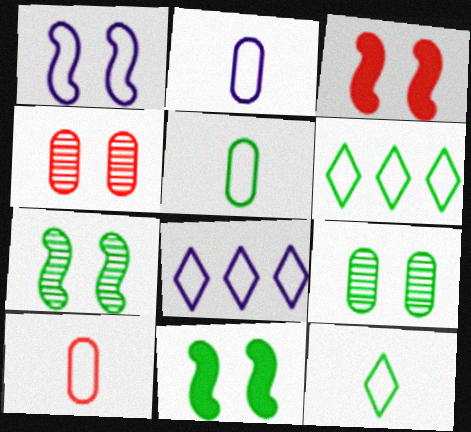[[1, 2, 8], 
[1, 3, 7], 
[1, 6, 10], 
[2, 5, 10]]